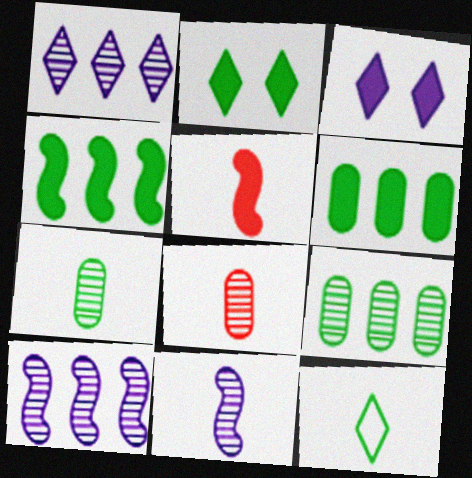[[3, 5, 6]]